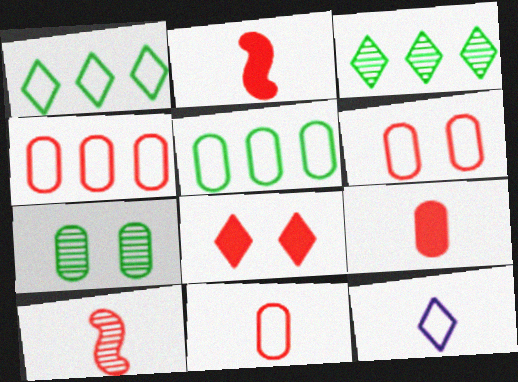[[3, 8, 12], 
[4, 6, 11], 
[4, 8, 10]]